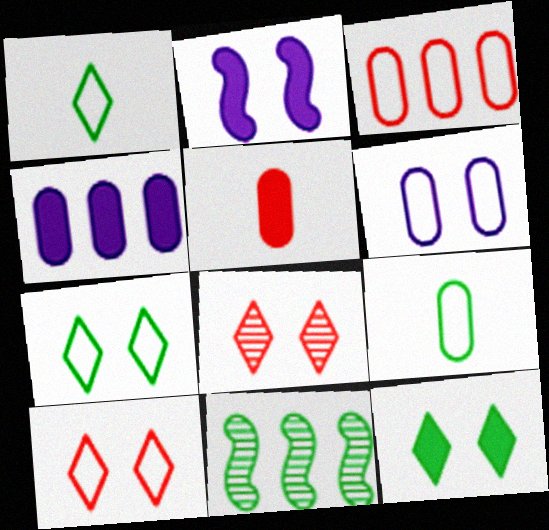[[3, 6, 9], 
[9, 11, 12]]